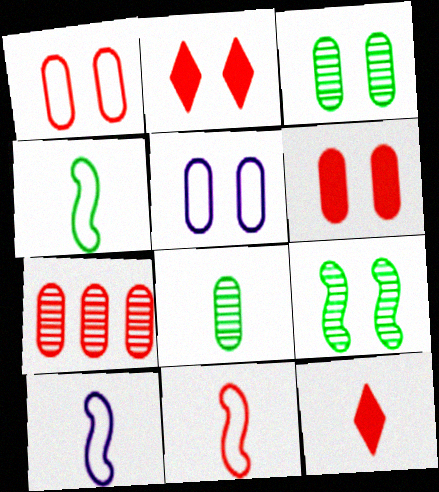[[2, 5, 9], 
[2, 7, 11], 
[3, 5, 6], 
[4, 10, 11], 
[8, 10, 12]]